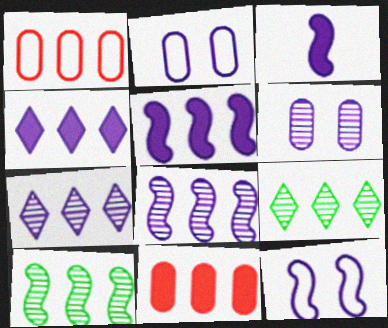[[1, 4, 10], 
[1, 5, 9], 
[2, 3, 7], 
[3, 8, 12]]